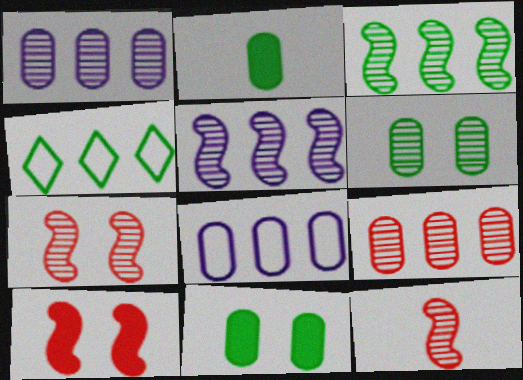[]